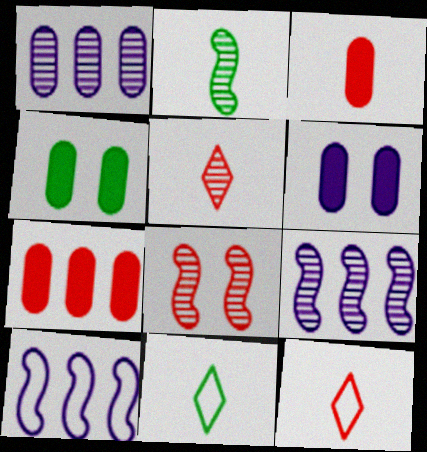[[2, 8, 9], 
[4, 5, 10], 
[4, 9, 12], 
[7, 8, 12]]